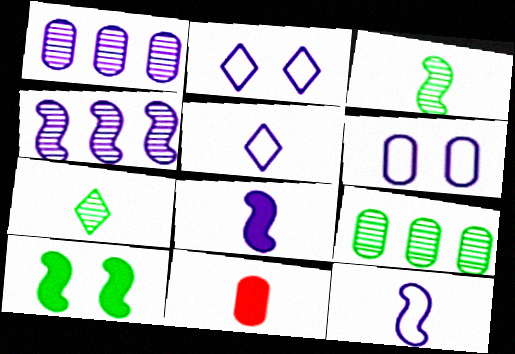[[1, 2, 8], 
[3, 5, 11], 
[6, 9, 11], 
[7, 11, 12]]